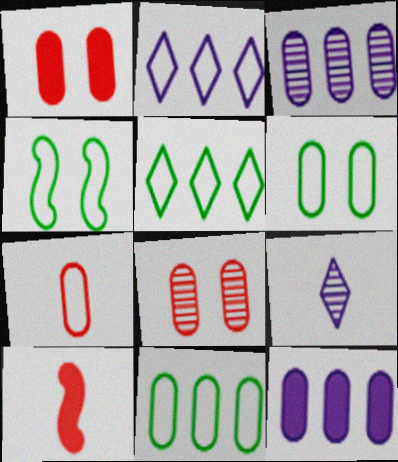[[2, 4, 7]]